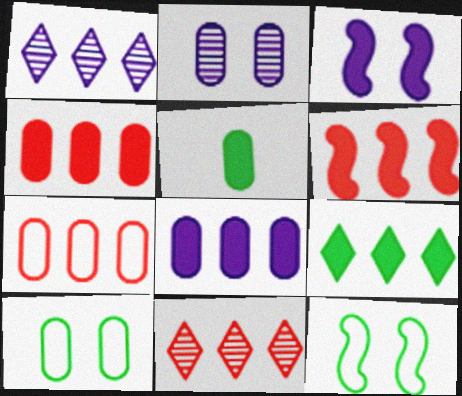[[2, 5, 7], 
[6, 7, 11], 
[6, 8, 9]]